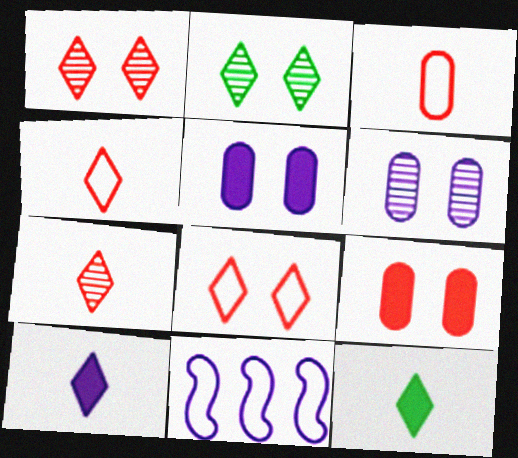[[6, 10, 11]]